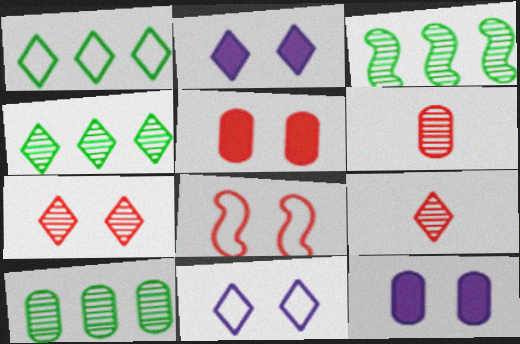[[1, 2, 9], 
[3, 4, 10], 
[5, 7, 8]]